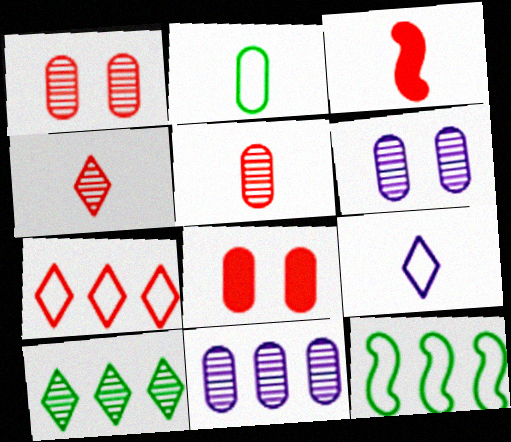[[1, 3, 7], 
[2, 8, 11]]